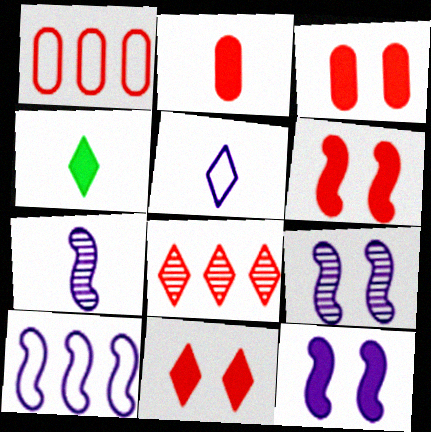[[1, 4, 9], 
[3, 6, 11], 
[7, 10, 12]]